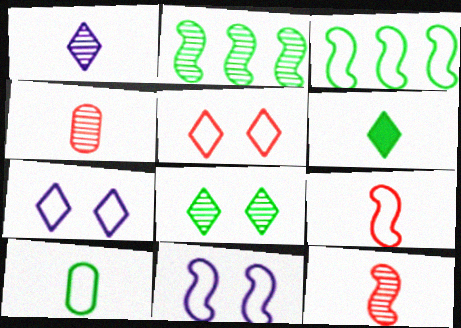[[3, 9, 11]]